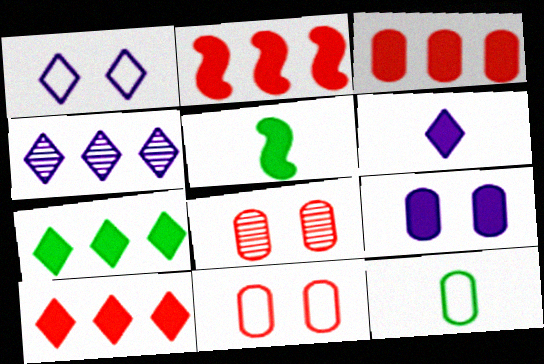[[1, 4, 6], 
[2, 3, 10], 
[4, 5, 11], 
[5, 9, 10]]